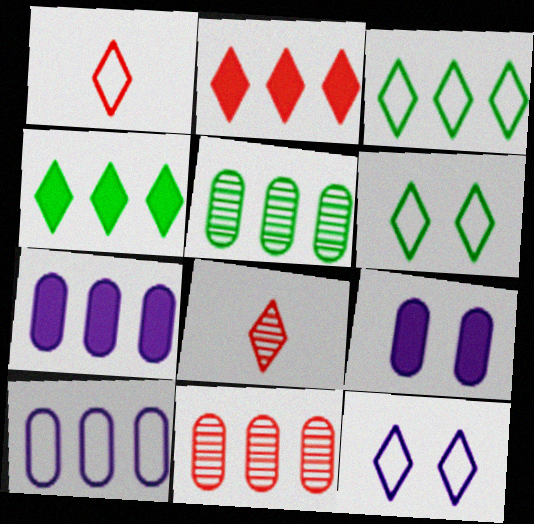[[1, 3, 12], 
[4, 8, 12]]